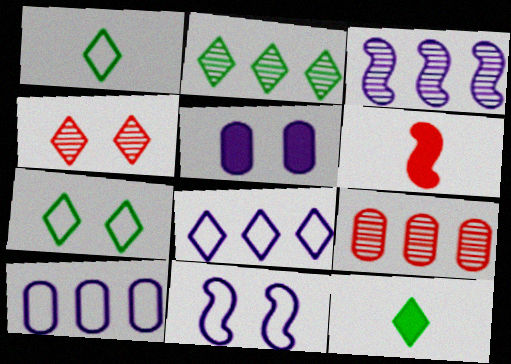[[2, 3, 9], 
[2, 7, 12], 
[4, 8, 12], 
[9, 11, 12]]